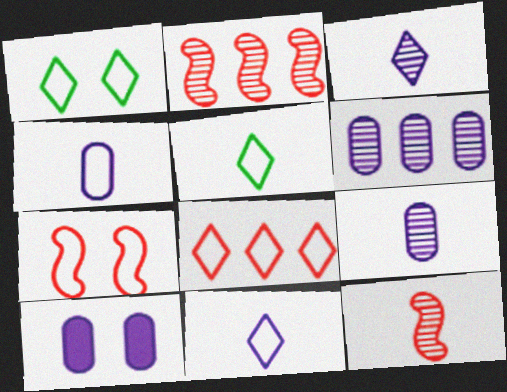[[1, 8, 11], 
[2, 5, 10], 
[4, 6, 10]]